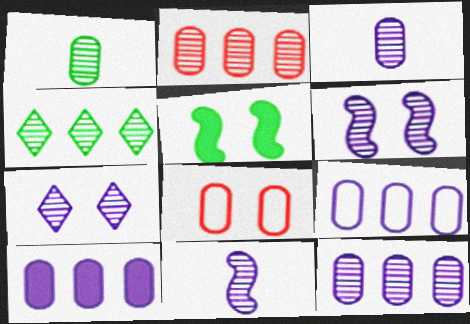[[1, 8, 10], 
[5, 7, 8], 
[7, 11, 12], 
[9, 10, 12]]